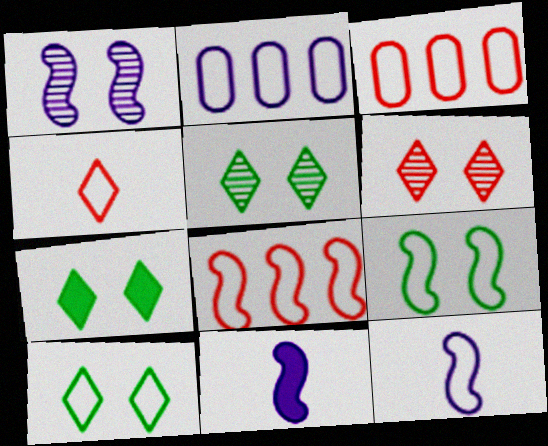[[2, 4, 9], 
[3, 5, 11], 
[3, 10, 12], 
[5, 7, 10], 
[8, 9, 12]]